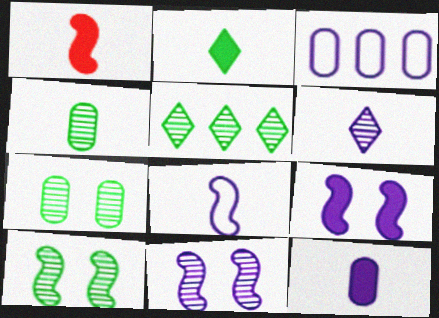[[1, 2, 12], 
[3, 6, 9], 
[4, 5, 10], 
[6, 8, 12]]